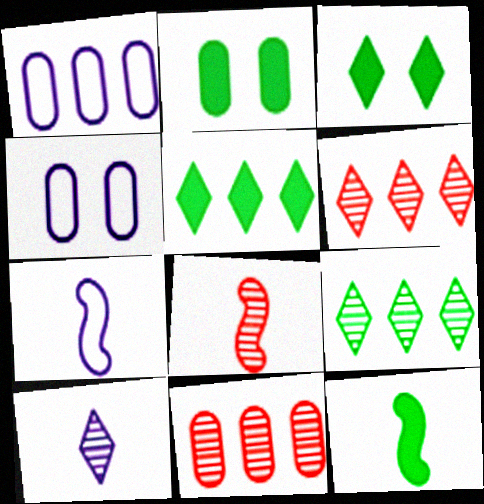[[1, 3, 8], 
[2, 5, 12], 
[2, 6, 7], 
[3, 7, 11], 
[4, 5, 8], 
[4, 6, 12], 
[7, 8, 12]]